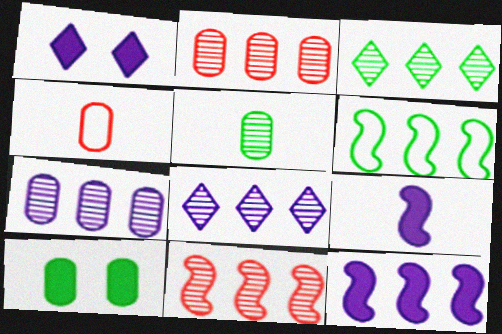[[3, 7, 11], 
[4, 7, 10], 
[6, 11, 12]]